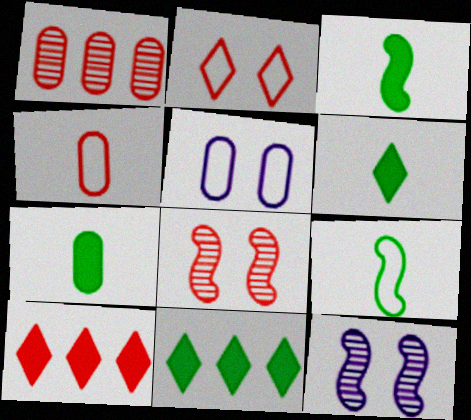[[1, 5, 7], 
[3, 6, 7], 
[4, 8, 10], 
[4, 11, 12]]